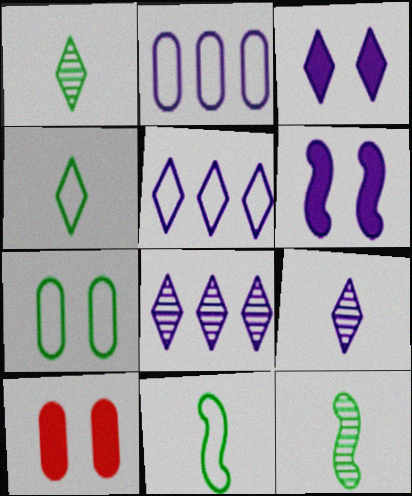[[2, 6, 9], 
[3, 5, 9], 
[5, 10, 12], 
[8, 10, 11]]